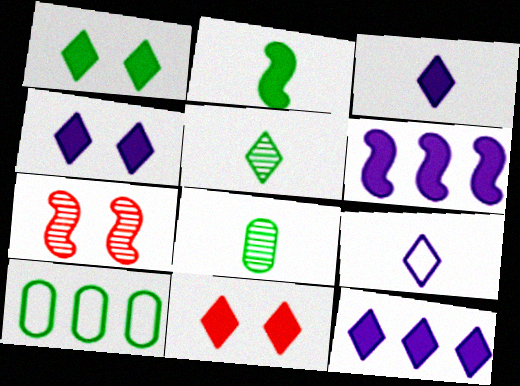[[1, 4, 11], 
[3, 4, 12], 
[3, 7, 10]]